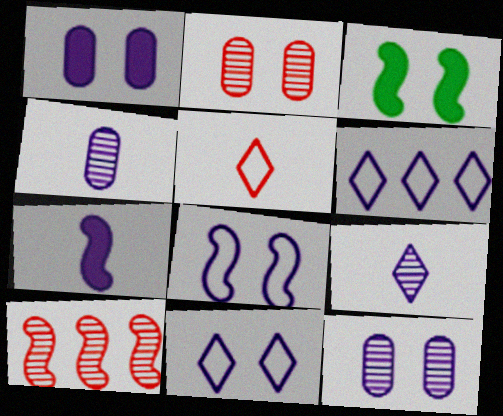[[2, 3, 11], 
[6, 7, 12]]